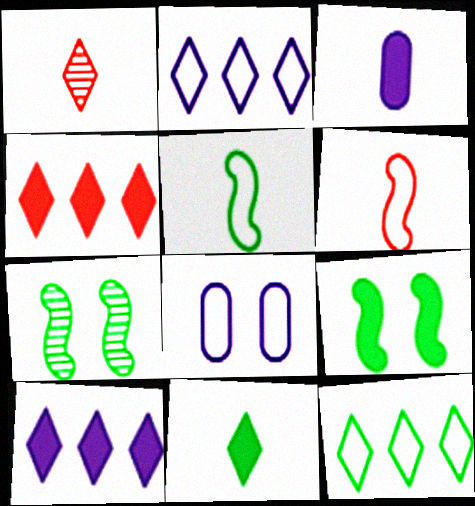[[1, 3, 5], 
[3, 4, 9], 
[6, 8, 12]]